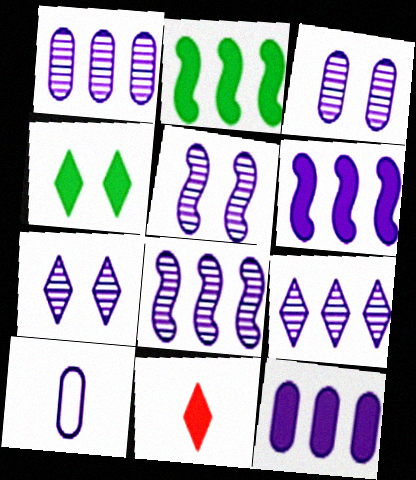[[1, 8, 9], 
[3, 5, 7], 
[3, 10, 12], 
[6, 7, 10]]